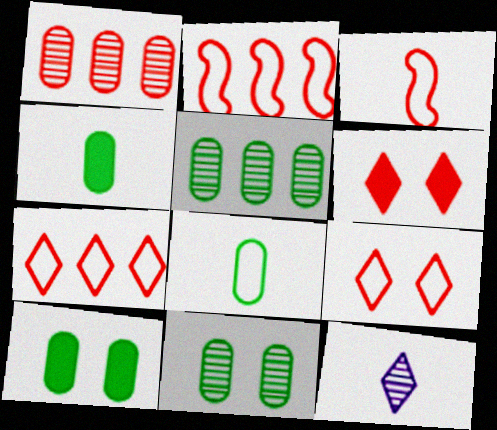[[1, 3, 6], 
[2, 10, 12], 
[3, 4, 12], 
[5, 8, 10]]